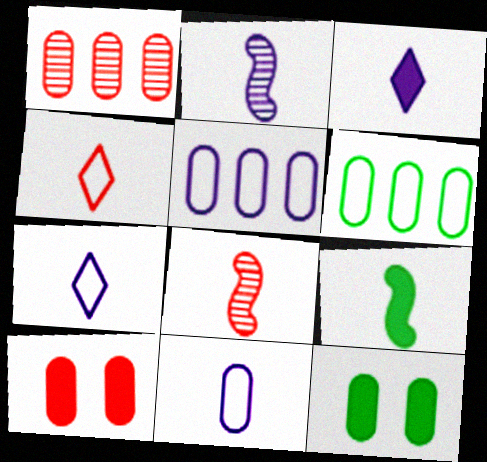[[1, 11, 12], 
[2, 3, 11]]